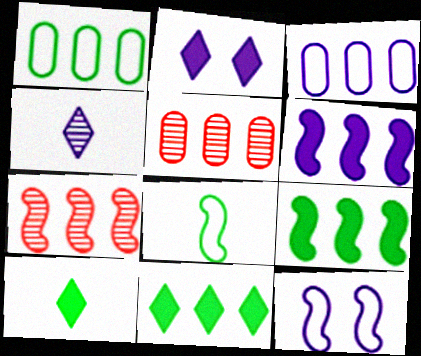[[2, 5, 8], 
[3, 7, 11], 
[5, 10, 12]]